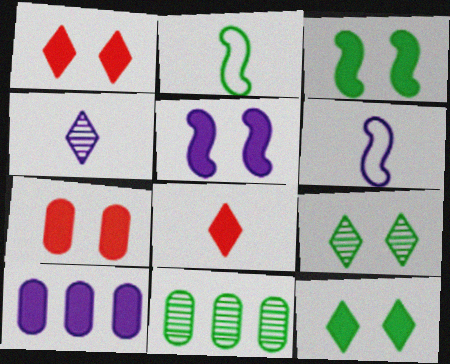[[1, 6, 11], 
[2, 11, 12], 
[3, 8, 10], 
[5, 7, 12]]